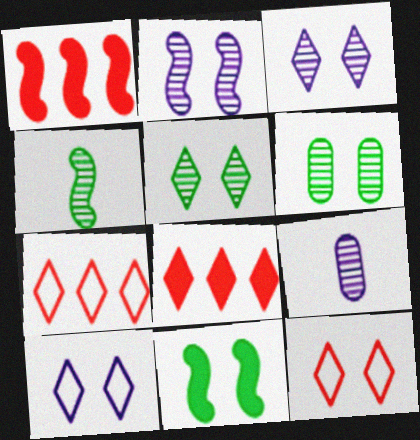[[7, 9, 11]]